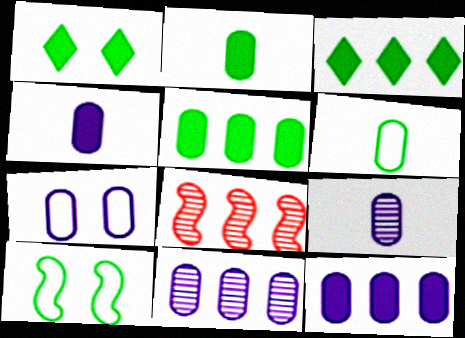[[4, 7, 11], 
[7, 9, 12]]